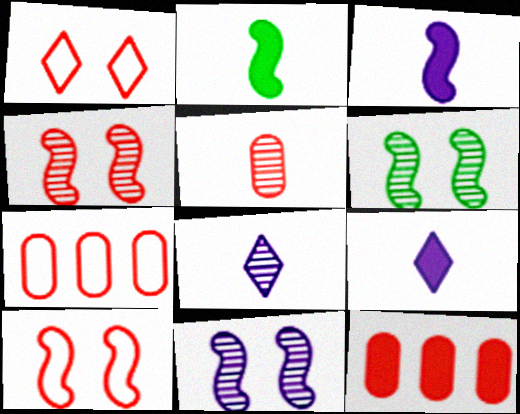[[4, 6, 11], 
[6, 7, 9]]